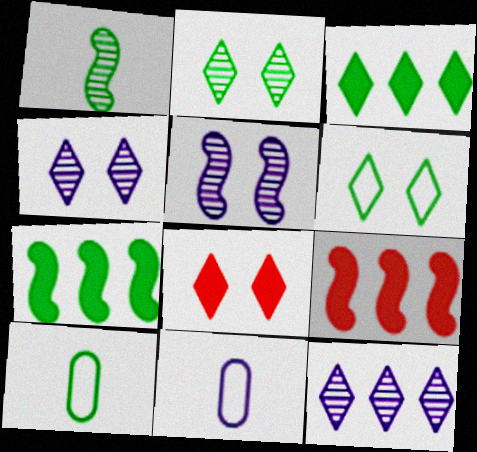[[2, 7, 10], 
[2, 9, 11], 
[4, 6, 8], 
[4, 9, 10]]